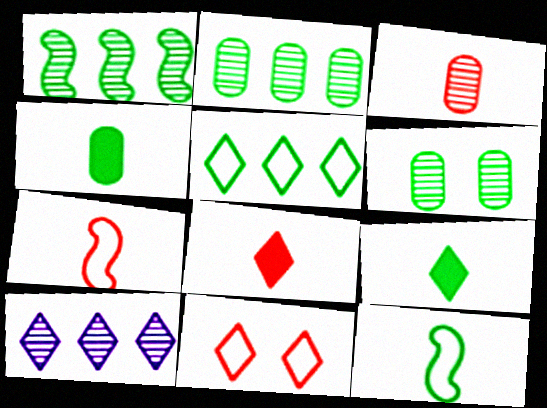[[3, 7, 8], 
[9, 10, 11]]